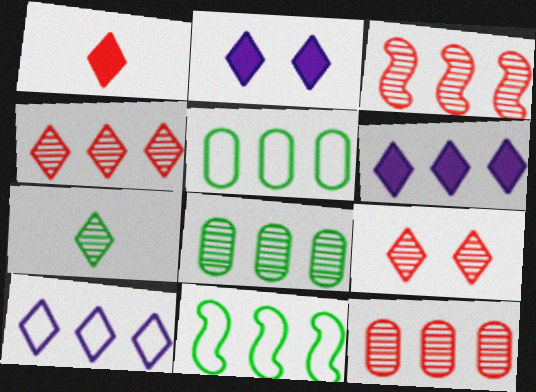[[3, 4, 12], 
[3, 5, 6], 
[6, 11, 12]]